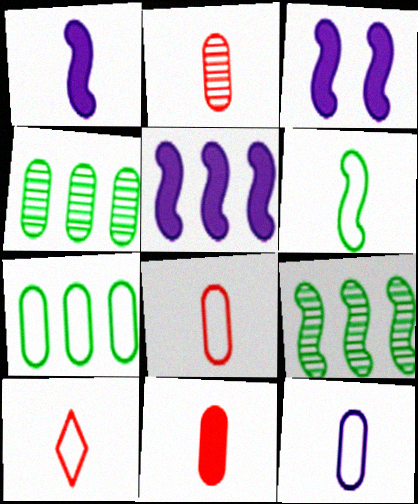[[1, 3, 5], 
[2, 8, 11], 
[3, 4, 10], 
[6, 10, 12]]